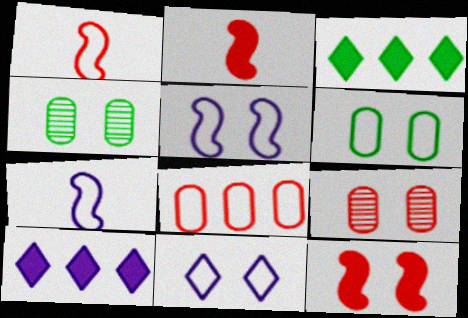[[1, 4, 10], 
[3, 7, 9], 
[4, 11, 12]]